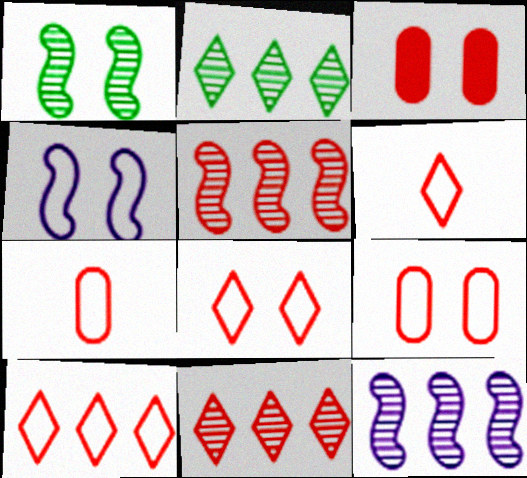[[3, 5, 6], 
[6, 8, 10]]